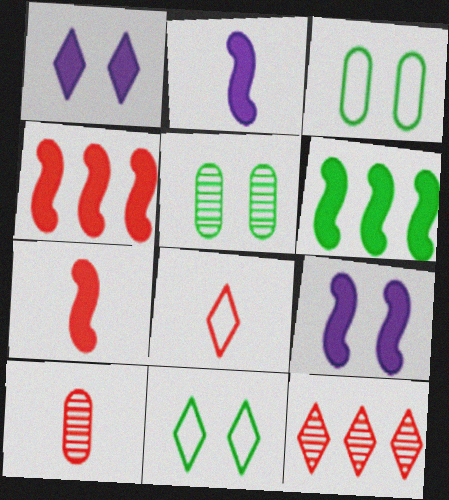[[2, 3, 12], 
[6, 7, 9], 
[7, 8, 10]]